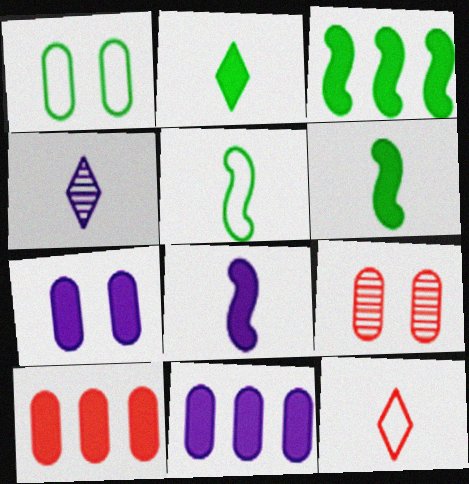[[1, 7, 9], 
[2, 4, 12]]